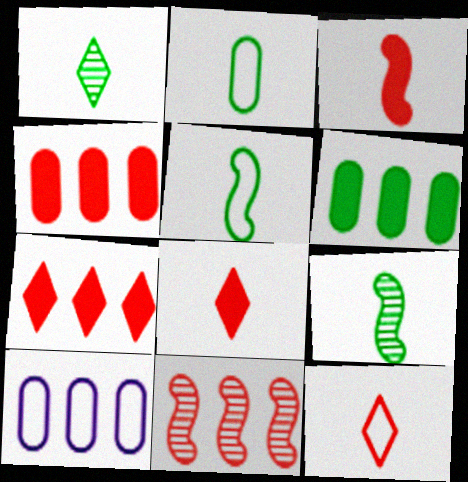[]